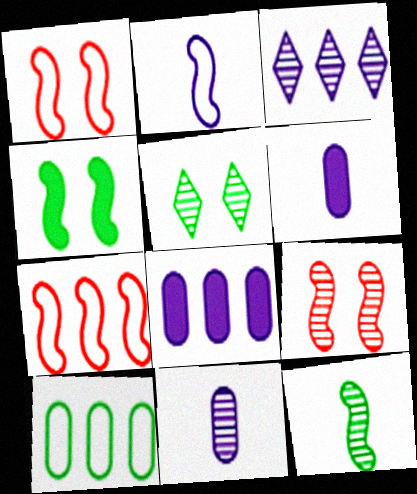[[5, 6, 7]]